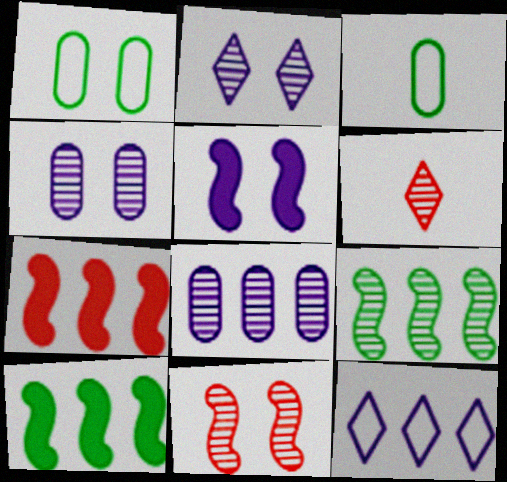[[2, 3, 7], 
[4, 6, 9]]